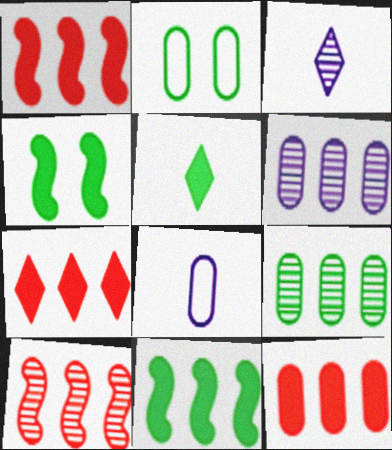[[1, 2, 3], 
[1, 7, 12]]